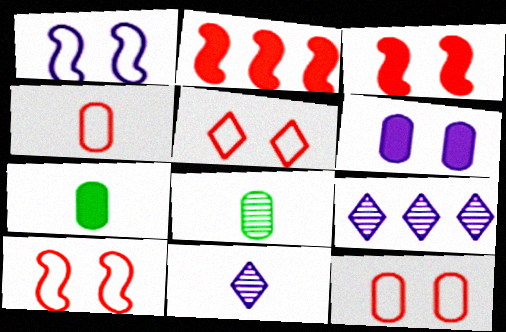[[5, 10, 12], 
[7, 9, 10]]